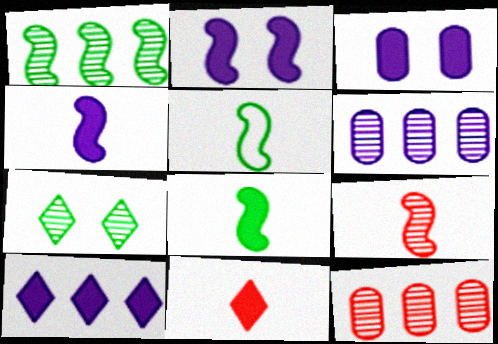[[3, 4, 10], 
[4, 5, 9], 
[6, 7, 9]]